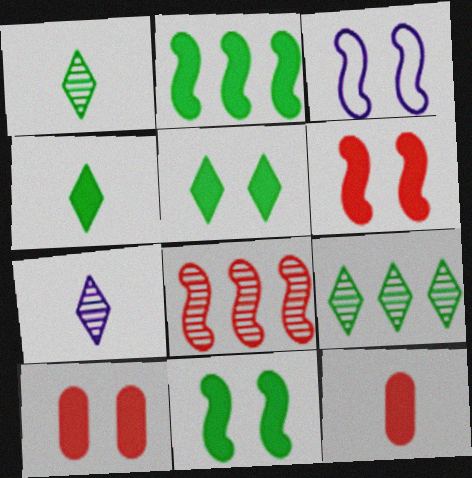[[3, 9, 12]]